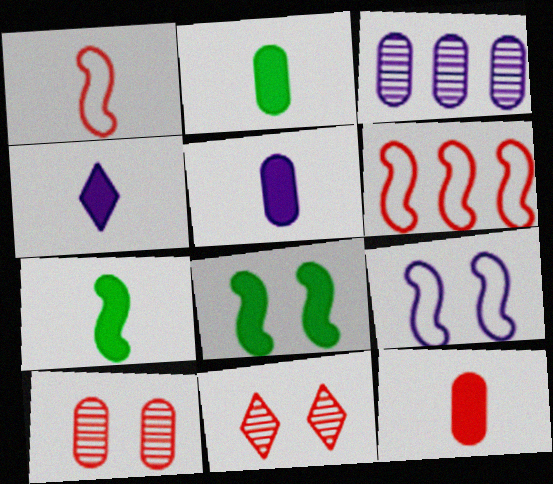[[2, 5, 12], 
[3, 4, 9], 
[4, 7, 12], 
[6, 11, 12]]